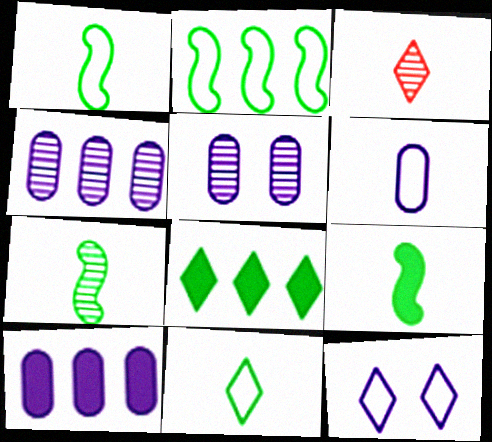[[1, 7, 9], 
[3, 6, 9], 
[3, 8, 12], 
[5, 6, 10]]